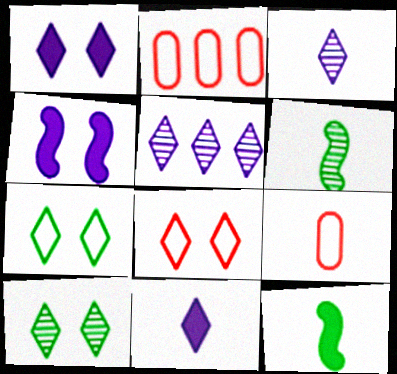[[1, 2, 6], 
[1, 8, 10], 
[3, 9, 12], 
[6, 9, 11]]